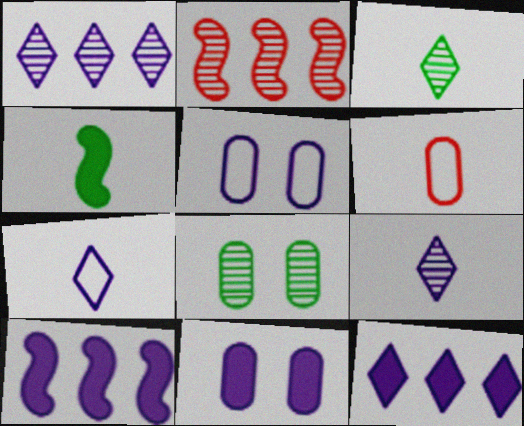[[2, 8, 9], 
[4, 6, 9], 
[5, 9, 10]]